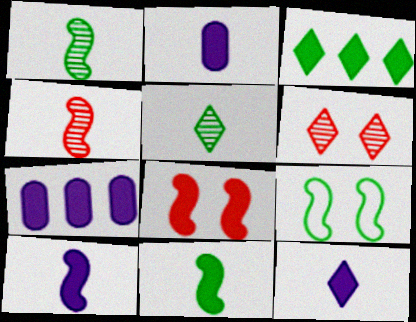[[2, 3, 8], 
[2, 10, 12]]